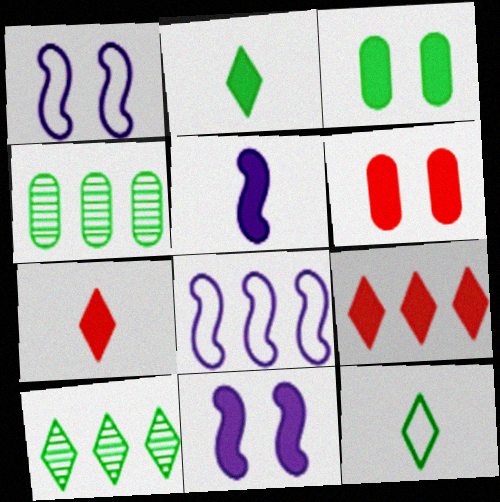[[1, 4, 7], 
[3, 5, 9], 
[4, 8, 9]]